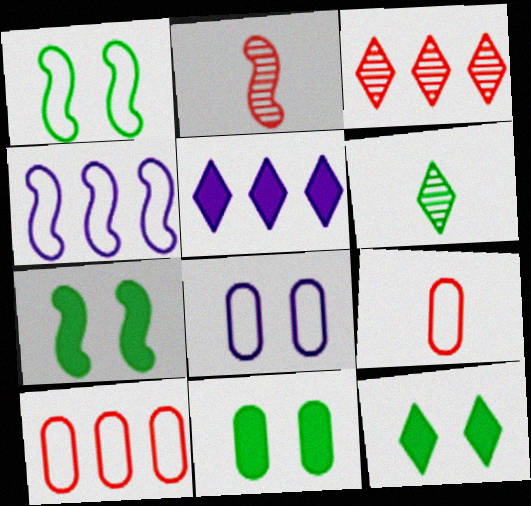[[2, 4, 7], 
[7, 11, 12]]